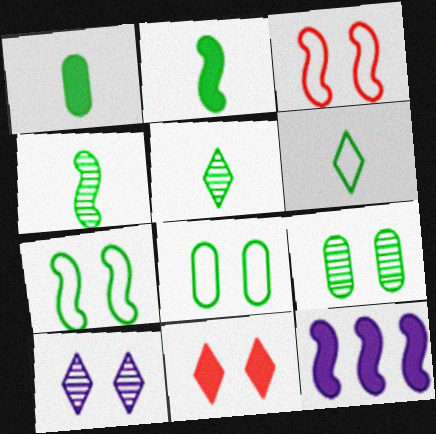[[1, 4, 6], 
[1, 11, 12], 
[3, 4, 12]]